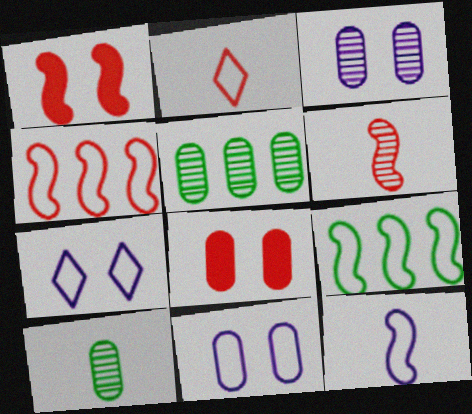[[1, 4, 6], 
[2, 9, 11]]